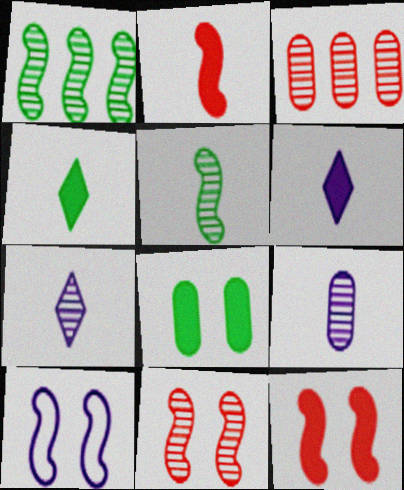[[1, 2, 10], 
[3, 4, 10]]